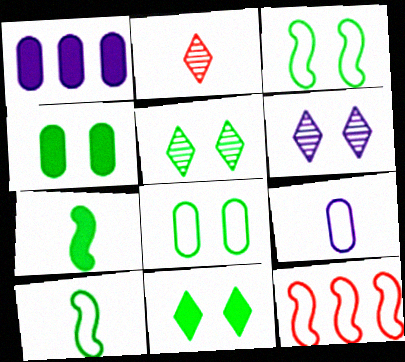[[1, 2, 3], 
[2, 7, 9], 
[3, 4, 5]]